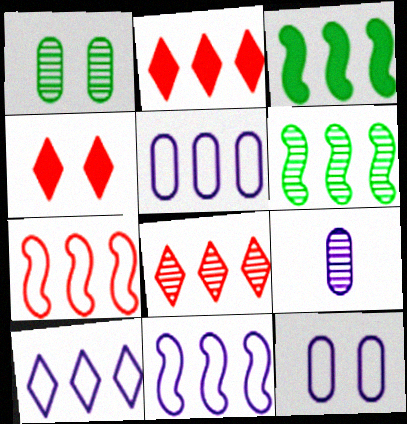[[2, 5, 6], 
[3, 5, 8], 
[5, 10, 11]]